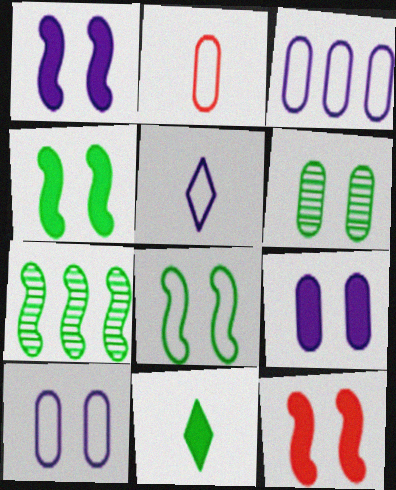[[1, 4, 12]]